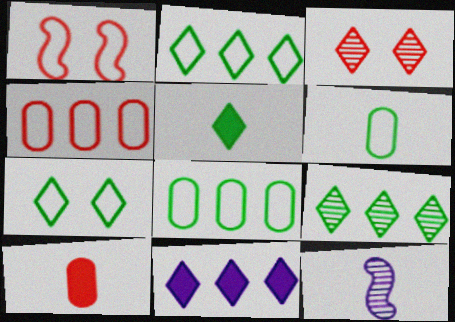[[5, 7, 9]]